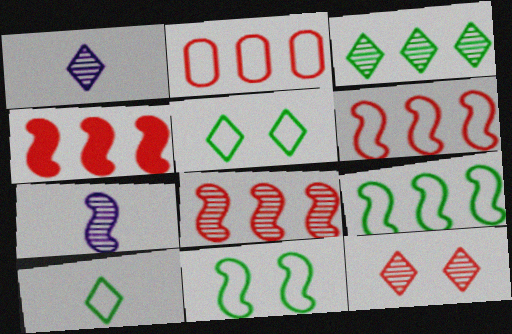[[1, 3, 12], 
[4, 6, 8], 
[4, 7, 11]]